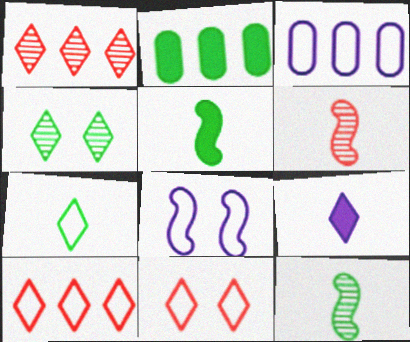[[4, 9, 10]]